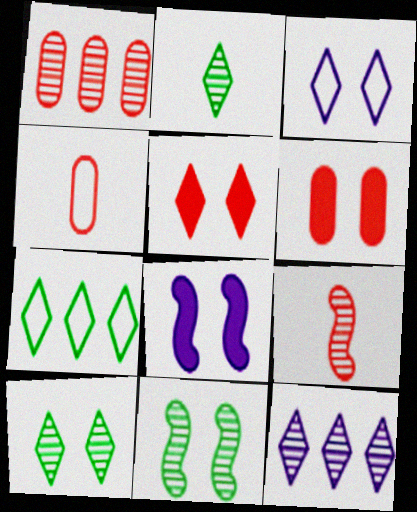[[1, 4, 6], 
[3, 5, 10], 
[3, 6, 11]]